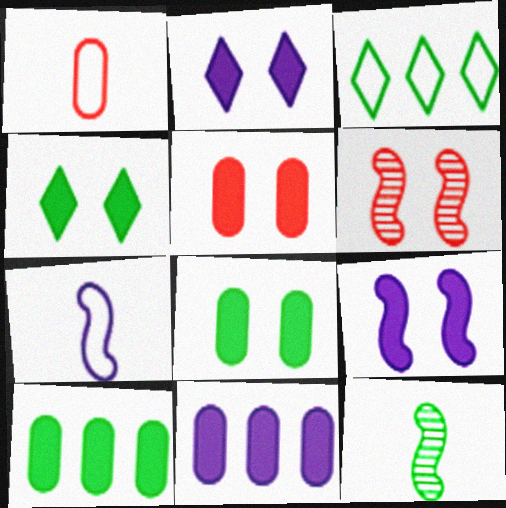[[3, 8, 12], 
[4, 5, 9]]